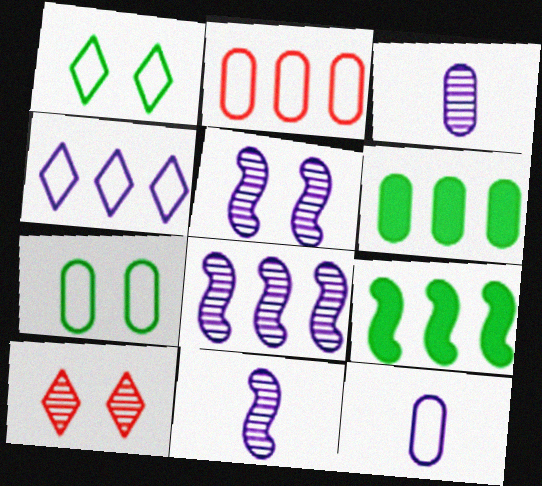[[2, 7, 12], 
[5, 8, 11], 
[9, 10, 12]]